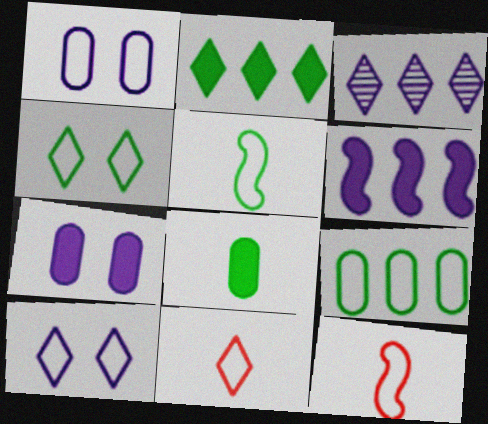[[4, 5, 9], 
[9, 10, 12]]